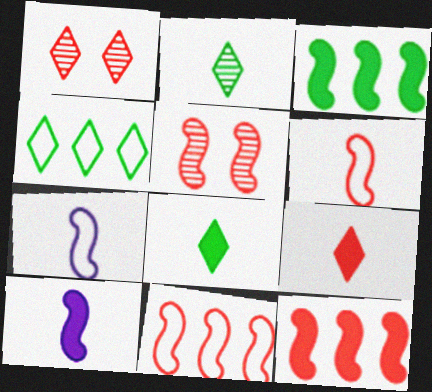[[3, 5, 7], 
[5, 6, 12]]